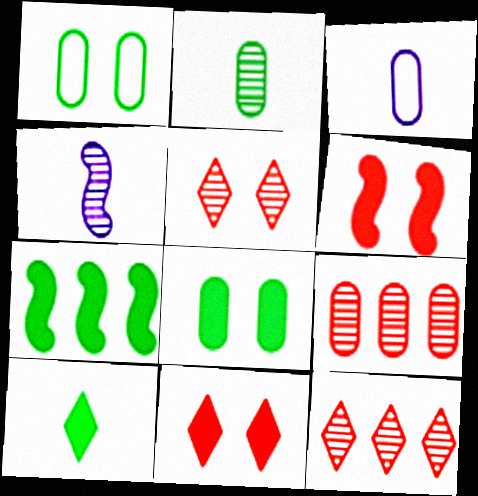[[3, 5, 7], 
[3, 8, 9], 
[7, 8, 10]]